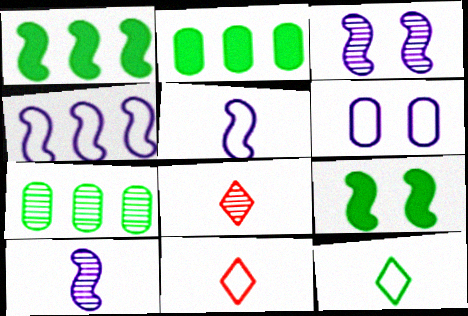[[1, 6, 8], 
[2, 3, 11], 
[3, 7, 8], 
[7, 9, 12]]